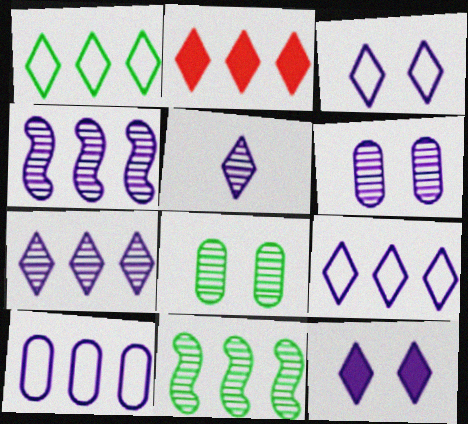[[1, 2, 7], 
[2, 10, 11], 
[4, 5, 6], 
[5, 9, 12]]